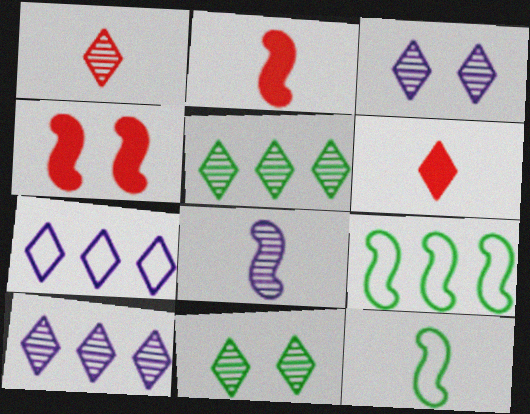[[1, 3, 5], 
[1, 10, 11], 
[2, 8, 12], 
[4, 8, 9], 
[6, 7, 11]]